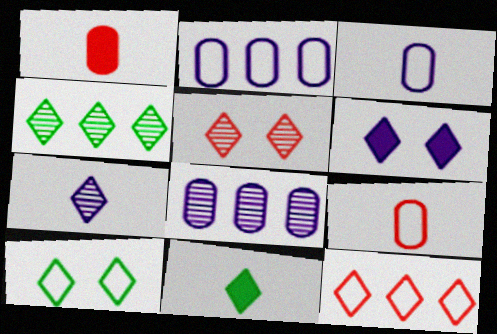[[4, 5, 7], 
[4, 10, 11], 
[5, 6, 10]]